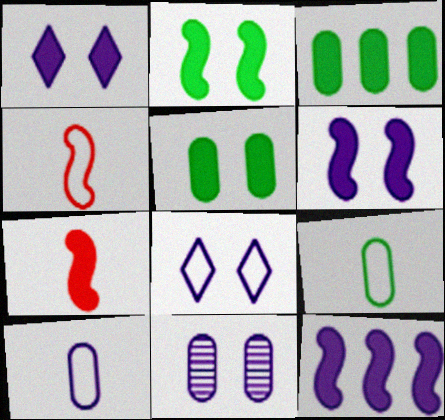[[1, 3, 7], 
[2, 7, 12], 
[6, 8, 11]]